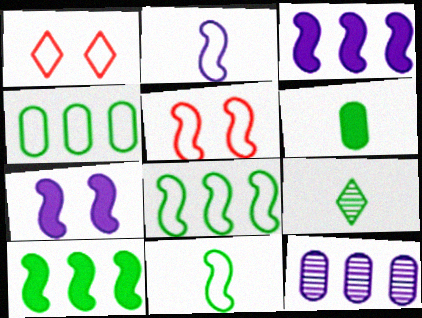[[1, 2, 4], 
[2, 5, 8], 
[6, 9, 11]]